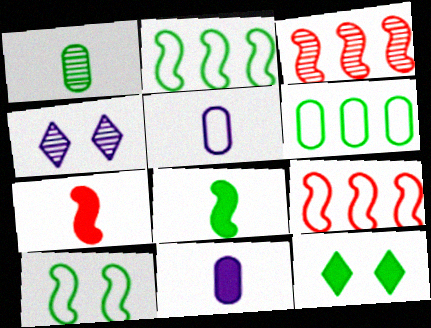[[1, 2, 12], 
[1, 3, 4], 
[3, 5, 12], 
[4, 6, 7]]